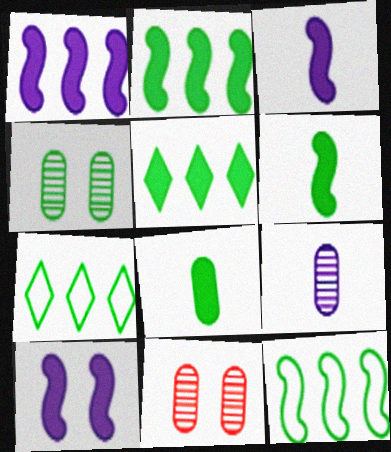[[1, 3, 10], 
[3, 7, 11], 
[4, 6, 7]]